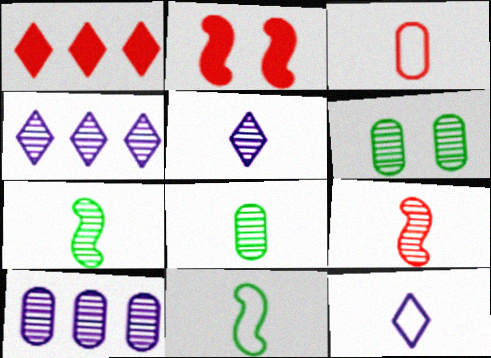[[3, 11, 12], 
[4, 6, 9], 
[5, 8, 9]]